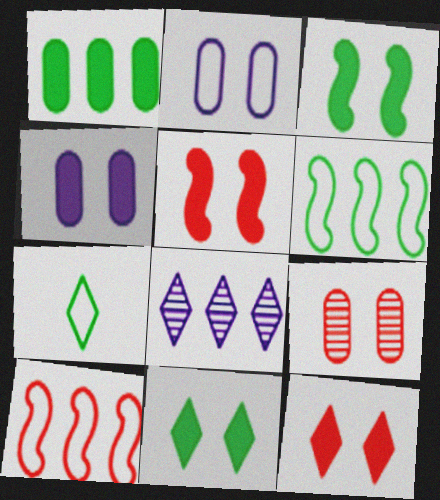[[1, 8, 10], 
[2, 7, 10], 
[3, 4, 12], 
[4, 5, 11], 
[7, 8, 12]]